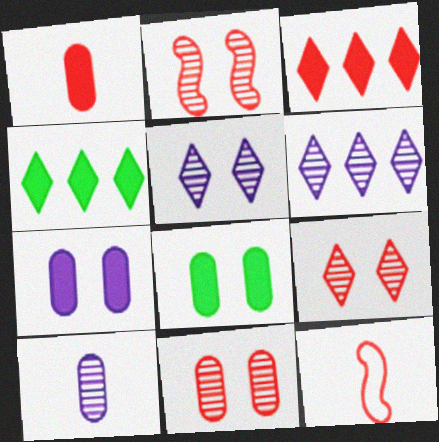[[2, 9, 11], 
[3, 11, 12], 
[6, 8, 12]]